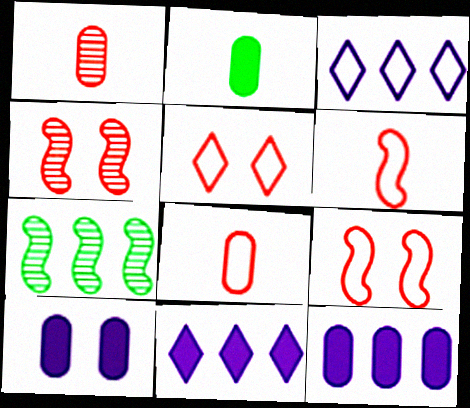[[2, 3, 4]]